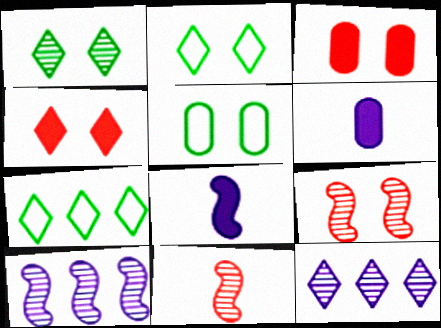[[6, 7, 9]]